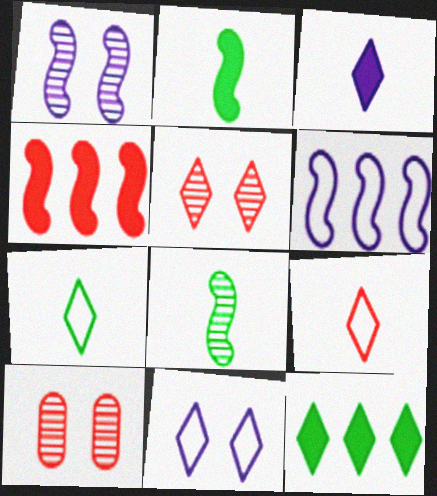[[4, 9, 10]]